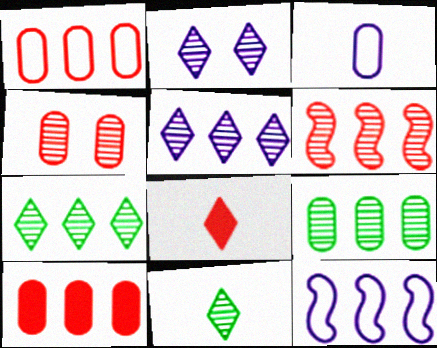[[5, 6, 9], 
[7, 10, 12]]